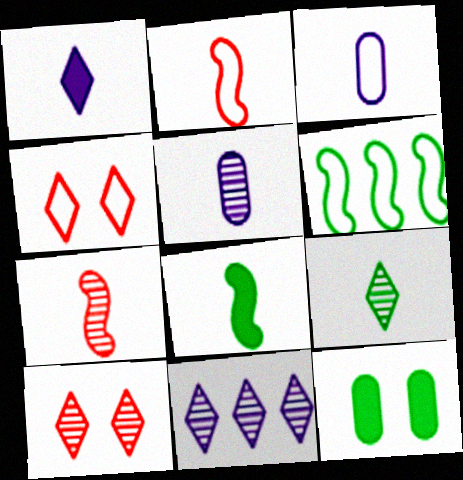[[2, 11, 12], 
[3, 4, 6], 
[5, 7, 9], 
[6, 9, 12], 
[9, 10, 11]]